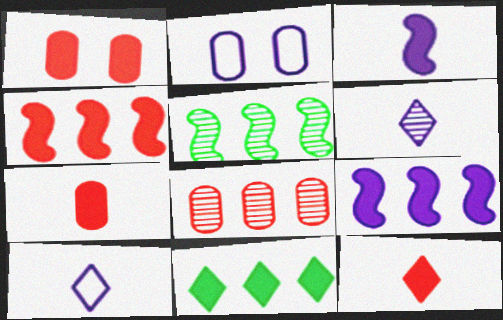[[1, 3, 11], 
[1, 4, 12], 
[1, 5, 10], 
[2, 5, 12], 
[2, 6, 9]]